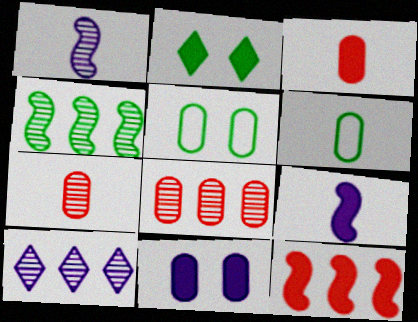[[2, 4, 6], 
[4, 8, 10], 
[6, 8, 11]]